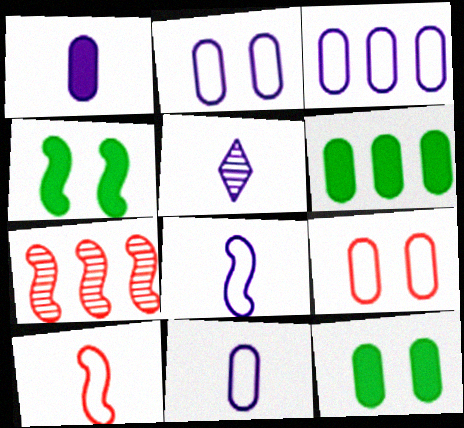[[1, 5, 8], 
[2, 3, 11], 
[4, 7, 8]]